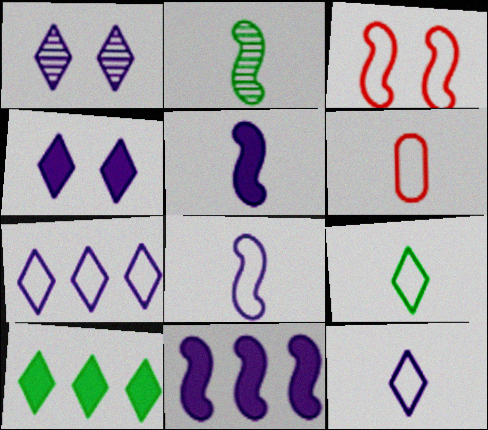[[2, 3, 11], 
[6, 8, 9]]